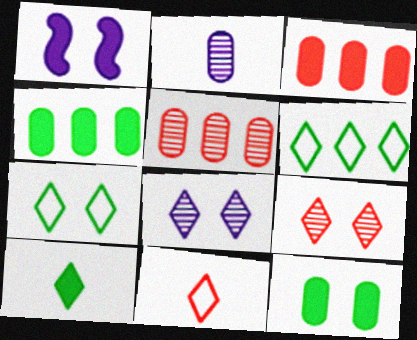[[1, 3, 10]]